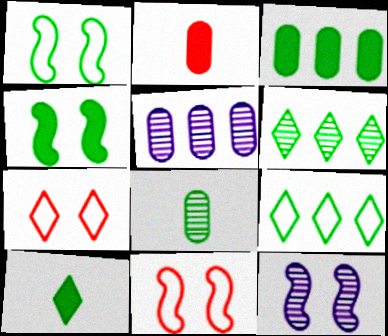[[2, 9, 12], 
[3, 4, 10], 
[4, 8, 9], 
[4, 11, 12], 
[5, 10, 11]]